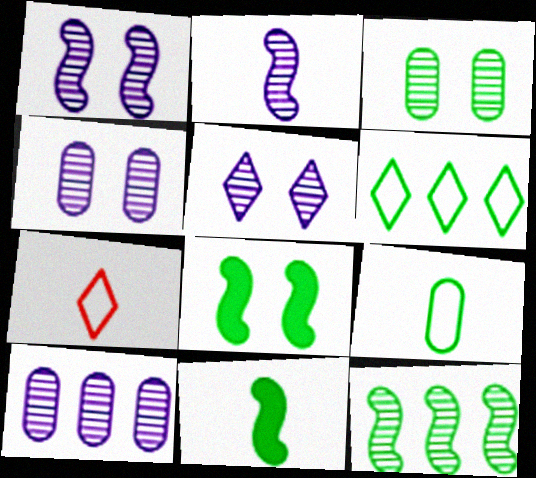[[1, 4, 5], 
[2, 5, 10], 
[3, 6, 11], 
[7, 8, 10]]